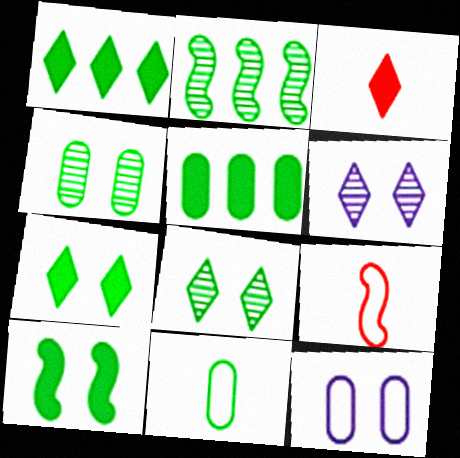[[2, 3, 12], 
[2, 7, 11], 
[4, 5, 11], 
[5, 6, 9]]